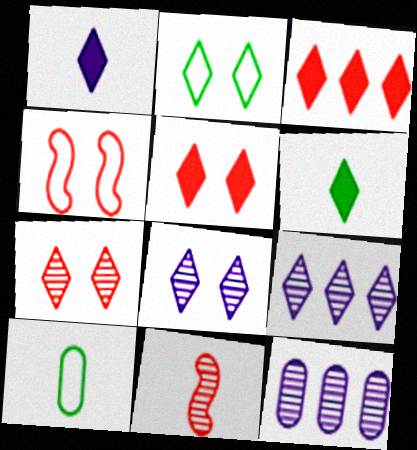[[1, 10, 11], 
[2, 5, 8], 
[4, 6, 12]]